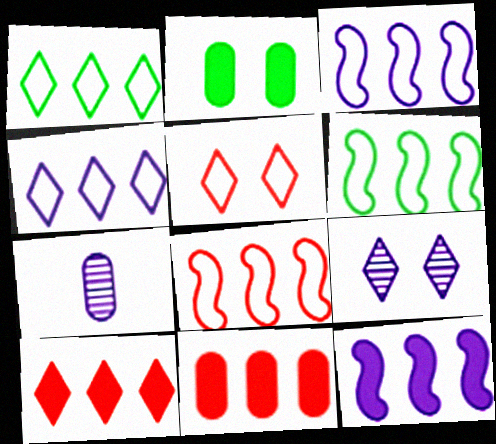[[3, 6, 8]]